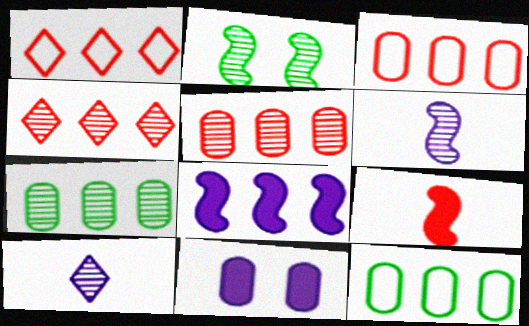[[1, 7, 8], 
[2, 5, 10], 
[4, 8, 12]]